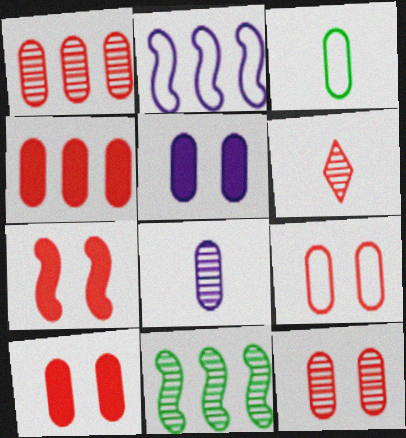[[1, 3, 5], 
[9, 10, 12]]